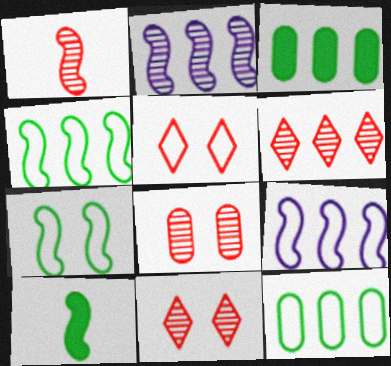[[1, 6, 8], 
[3, 6, 9]]